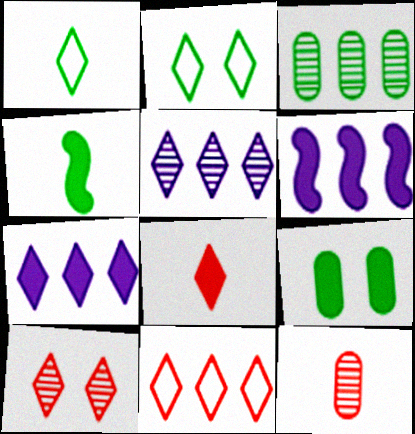[[1, 7, 10], 
[2, 3, 4], 
[2, 5, 8], 
[2, 6, 12], 
[3, 6, 11], 
[6, 8, 9], 
[8, 10, 11]]